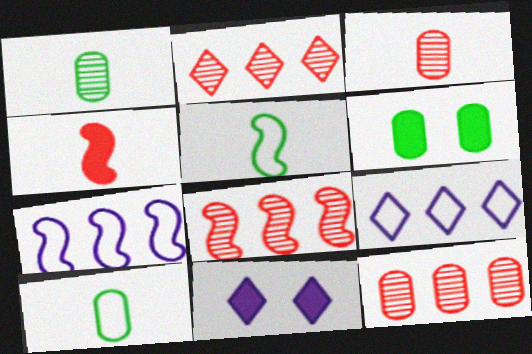[[2, 8, 12], 
[5, 11, 12], 
[8, 10, 11]]